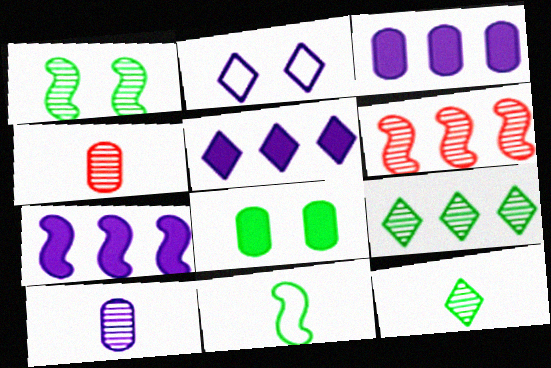[[2, 7, 10], 
[3, 5, 7], 
[8, 9, 11]]